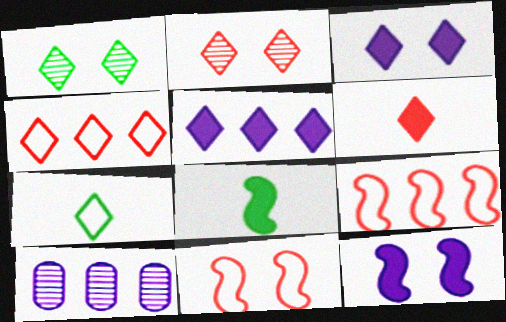[[2, 4, 6], 
[2, 5, 7]]